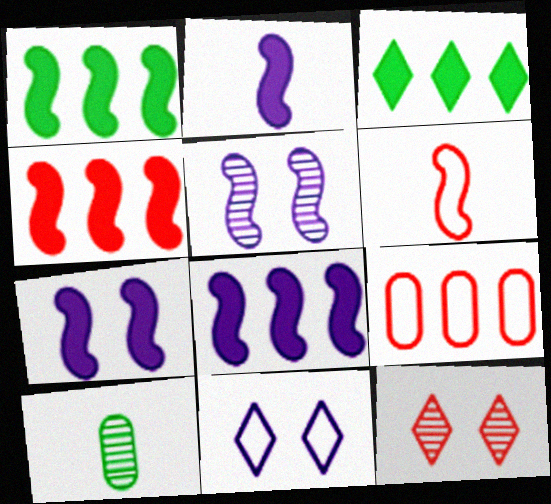[[1, 4, 8], 
[1, 5, 6], 
[2, 7, 8], 
[4, 10, 11]]